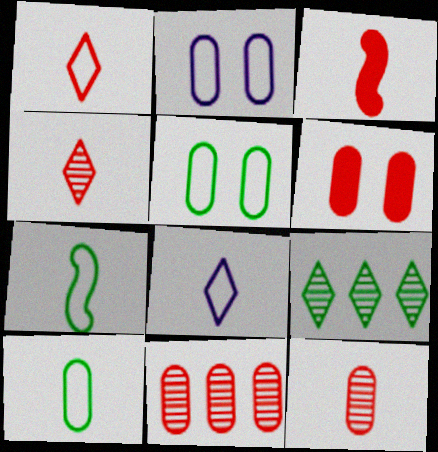[[1, 3, 12], 
[2, 3, 9]]